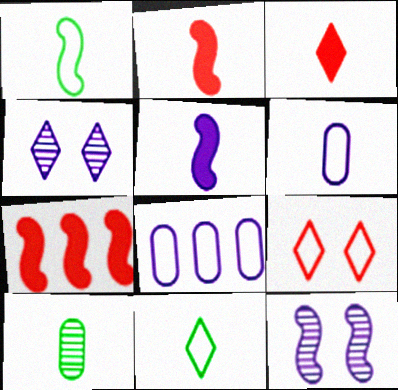[[1, 7, 12], 
[1, 8, 9], 
[4, 5, 8]]